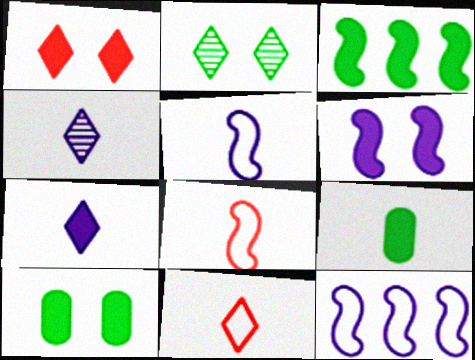[[1, 6, 10], 
[4, 8, 9]]